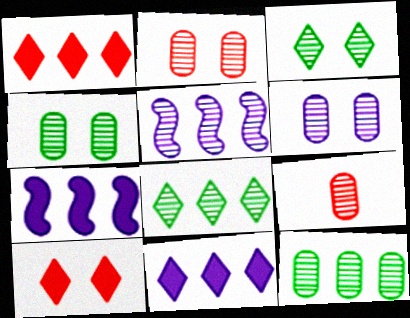[[2, 4, 6], 
[3, 5, 9], 
[6, 9, 12]]